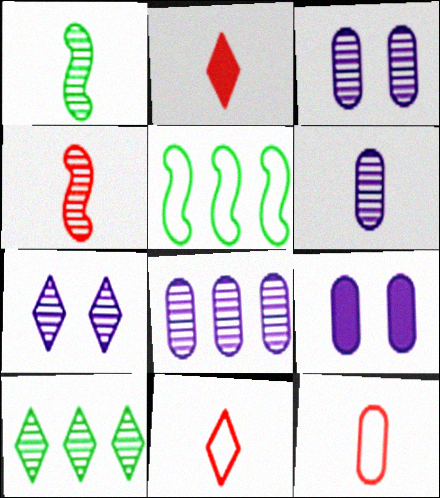[[2, 3, 5], 
[2, 4, 12], 
[3, 4, 10], 
[3, 6, 8]]